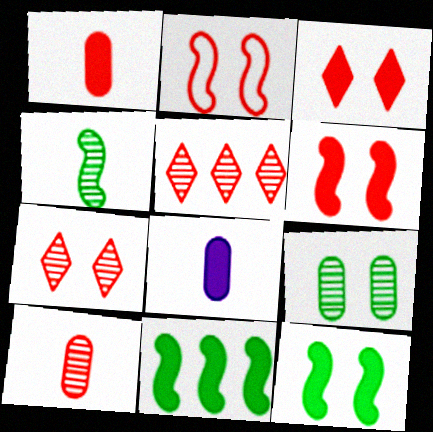[[1, 2, 5], 
[3, 8, 11]]